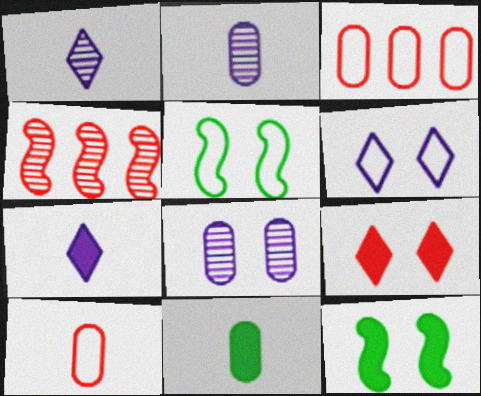[[1, 3, 12], 
[2, 10, 11], 
[3, 8, 11], 
[4, 6, 11], 
[4, 9, 10], 
[5, 8, 9]]